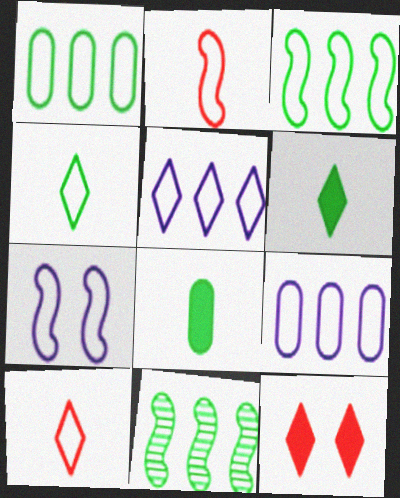[[1, 7, 10], 
[2, 3, 7]]